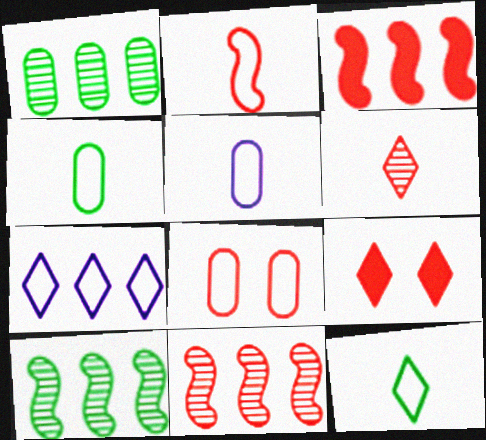[[1, 3, 7], 
[2, 5, 12], 
[3, 6, 8], 
[5, 9, 10]]